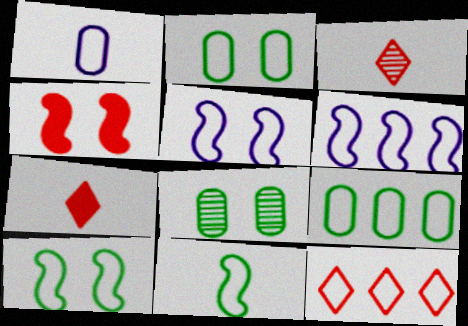[[1, 10, 12], 
[6, 7, 8], 
[6, 9, 12]]